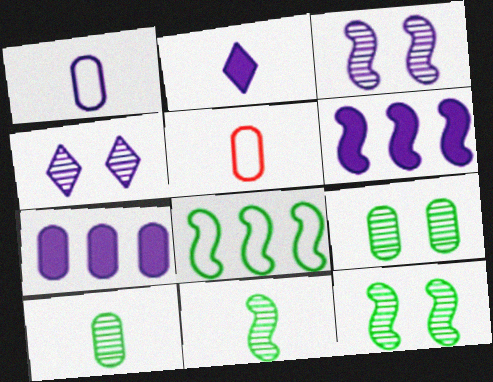[[1, 4, 6], 
[2, 5, 11], 
[5, 7, 9]]